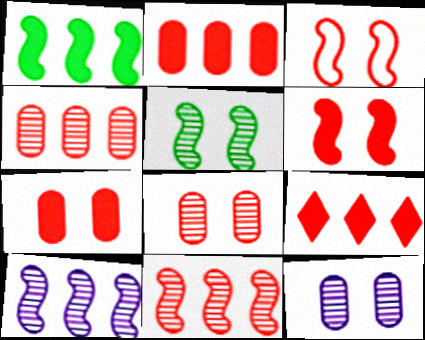[]